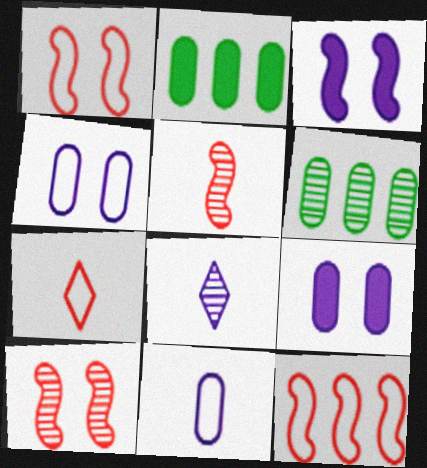[[1, 2, 8], 
[3, 6, 7], 
[6, 8, 10]]